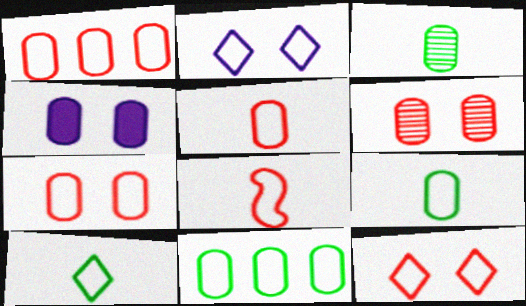[[1, 3, 4], 
[1, 5, 7], 
[1, 8, 12], 
[2, 8, 11]]